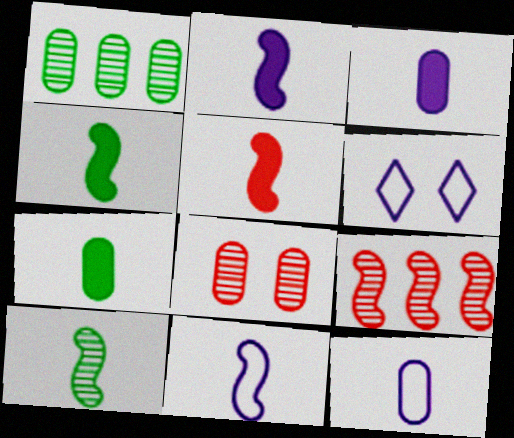[[1, 5, 6], 
[2, 4, 5], 
[5, 10, 11], 
[6, 7, 9]]